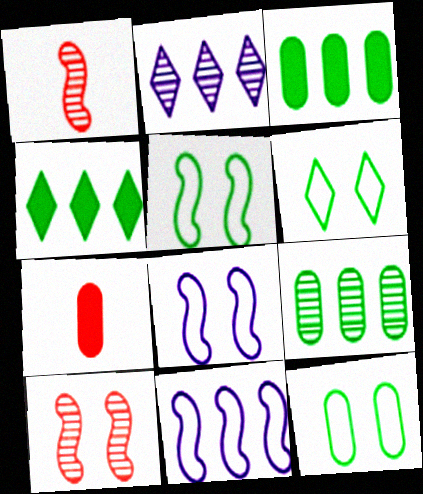[[2, 5, 7], 
[5, 6, 12]]